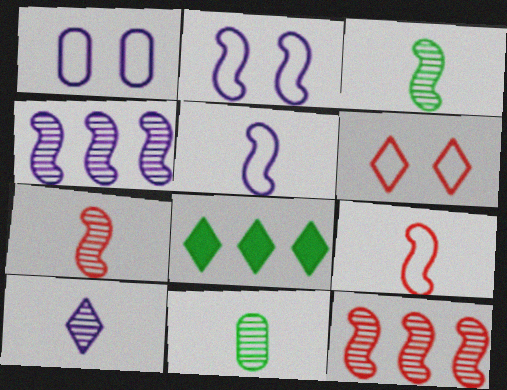[[1, 7, 8], 
[6, 8, 10], 
[7, 10, 11]]